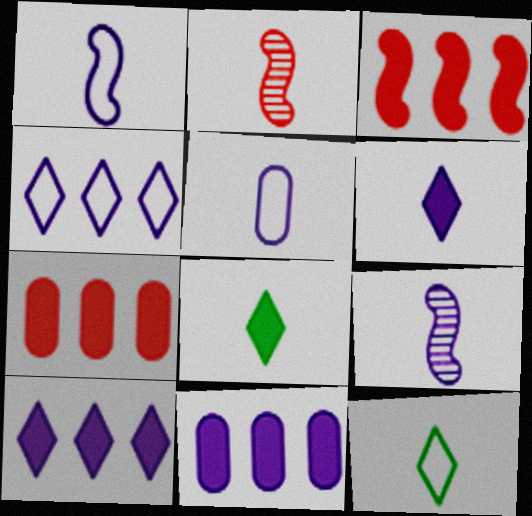[[2, 5, 8], 
[5, 6, 9]]